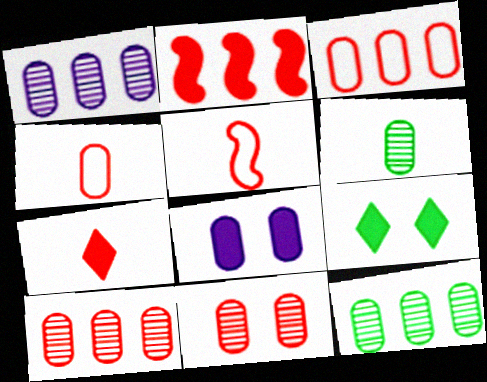[[1, 5, 9], 
[1, 6, 11], 
[1, 10, 12], 
[3, 6, 8], 
[4, 8, 12]]